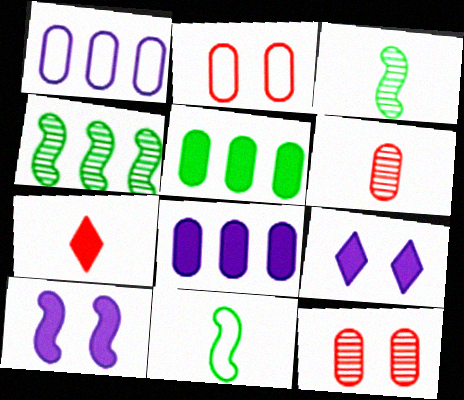[[5, 7, 10]]